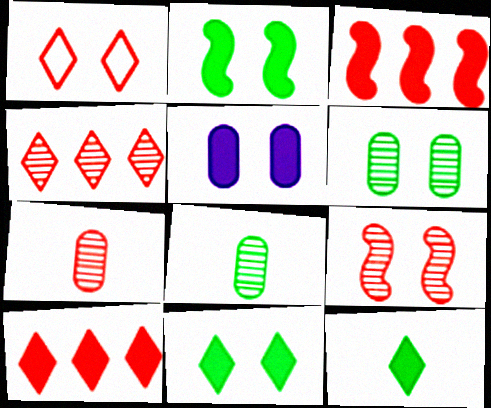[[1, 3, 7], 
[3, 5, 12], 
[4, 7, 9]]